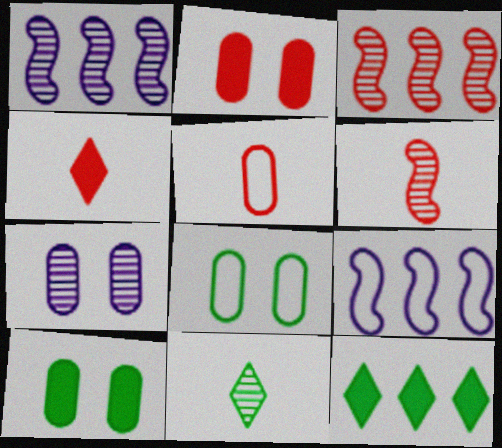[[1, 4, 8], 
[2, 7, 8], 
[2, 9, 11], 
[3, 7, 11], 
[4, 5, 6]]